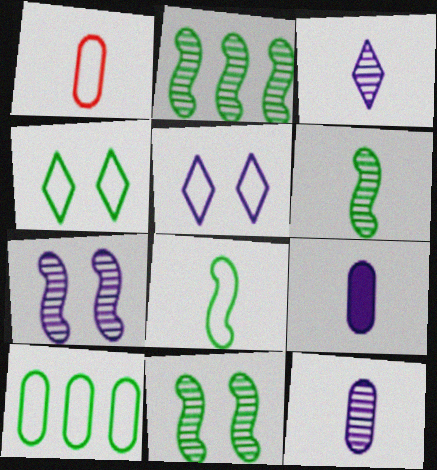[[2, 6, 11], 
[4, 8, 10]]